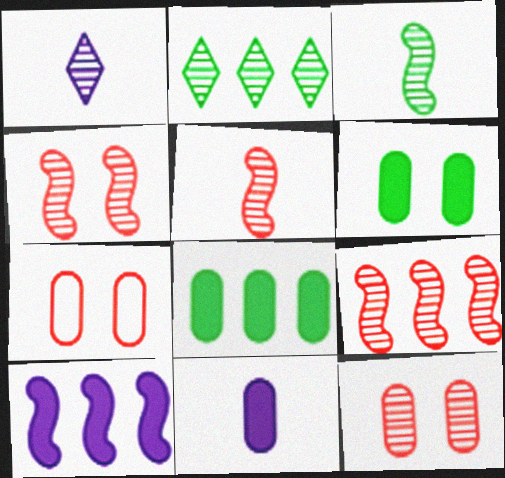[[4, 5, 9]]